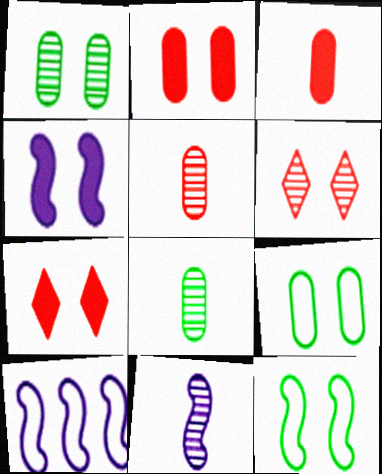[[4, 6, 9], 
[4, 10, 11], 
[7, 8, 10]]